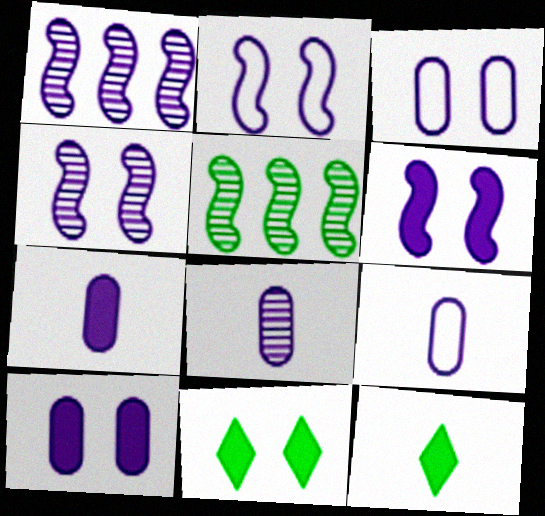[[2, 4, 6], 
[7, 8, 9]]